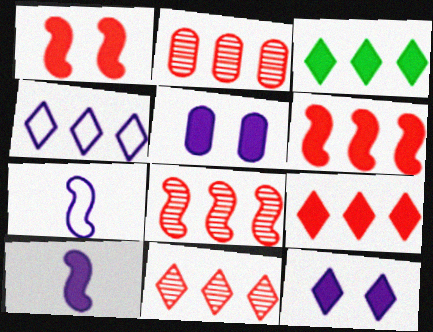[[2, 8, 11], 
[3, 4, 11]]